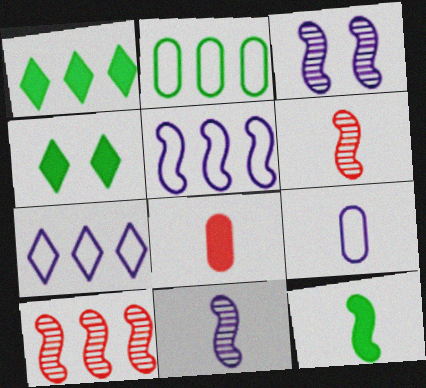[[4, 9, 10]]